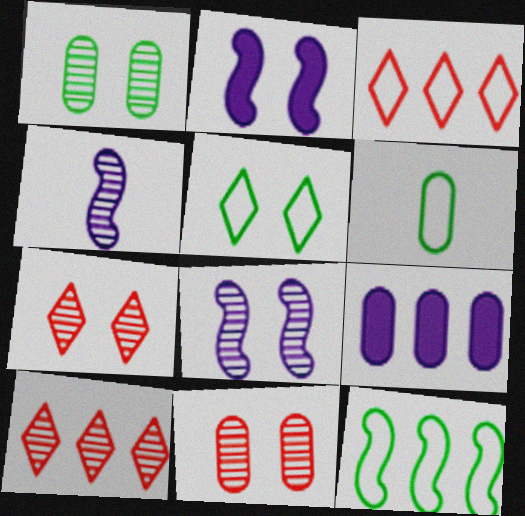[[1, 4, 10], 
[1, 7, 8], 
[2, 5, 11], 
[2, 6, 10], 
[5, 6, 12], 
[6, 9, 11], 
[9, 10, 12]]